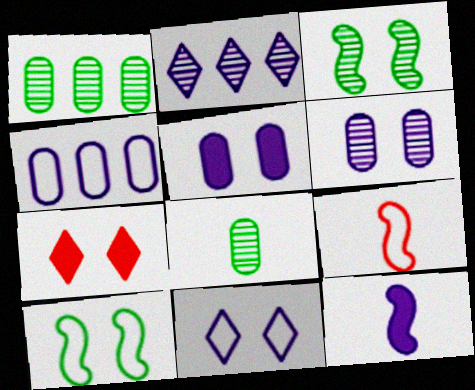[[6, 7, 10]]